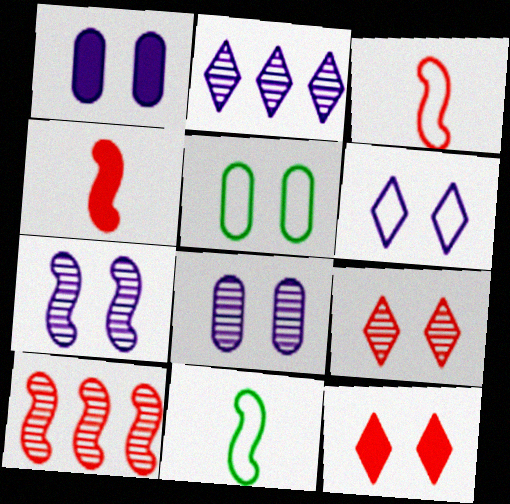[[1, 6, 7], 
[2, 4, 5], 
[5, 7, 12]]